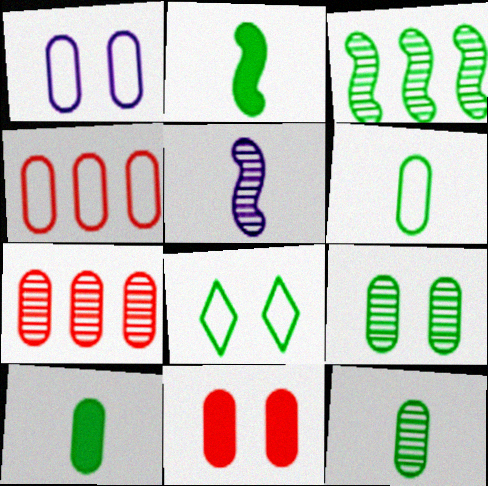[[1, 4, 6], 
[1, 7, 10], 
[1, 9, 11], 
[3, 8, 10], 
[6, 10, 12]]